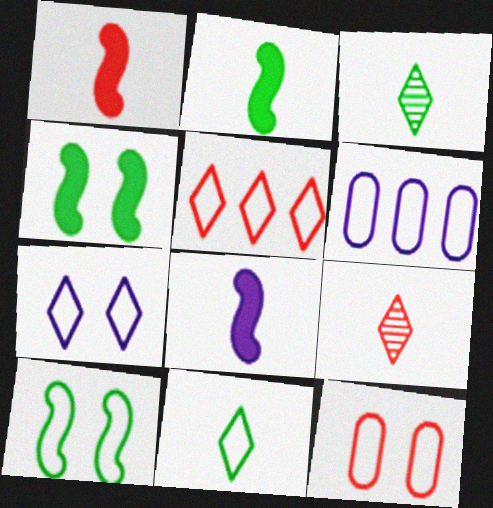[[1, 2, 8], 
[4, 6, 9], 
[5, 7, 11], 
[7, 10, 12]]